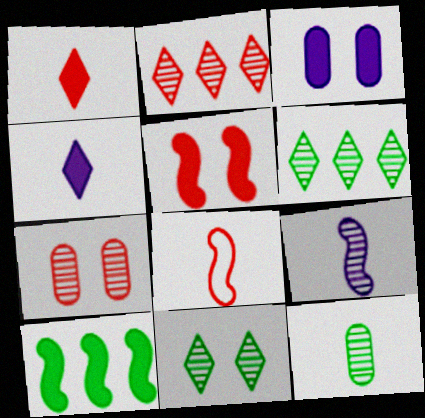[[1, 3, 10], 
[3, 6, 8], 
[4, 8, 12], 
[6, 7, 9]]